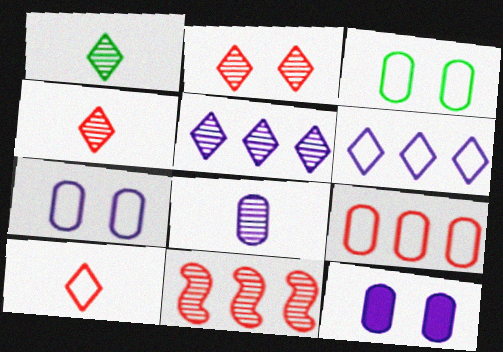[[1, 2, 5]]